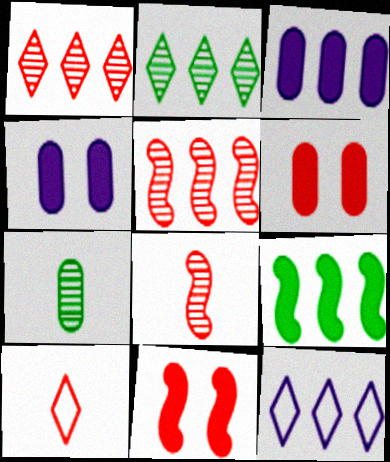[[5, 6, 10], 
[7, 11, 12]]